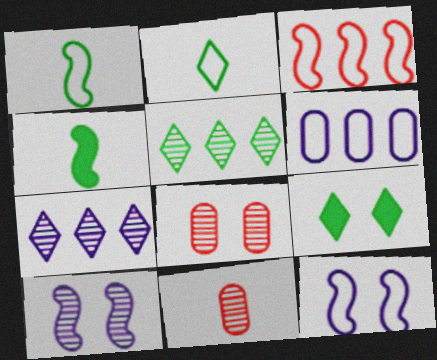[[1, 3, 12], 
[2, 5, 9], 
[3, 4, 10], 
[5, 10, 11], 
[8, 9, 12]]